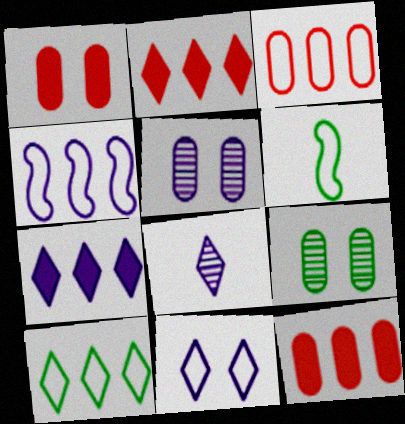[[2, 5, 6], 
[3, 4, 10], 
[3, 6, 11], 
[7, 8, 11]]